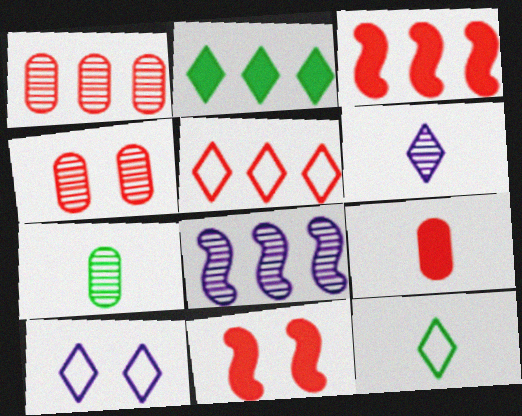[[1, 3, 5], 
[3, 7, 10], 
[5, 10, 12]]